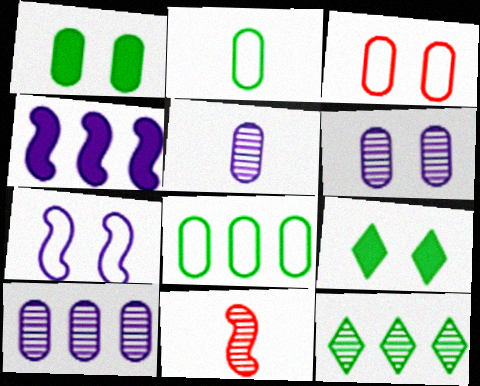[[1, 3, 6], 
[5, 6, 10], 
[6, 11, 12]]